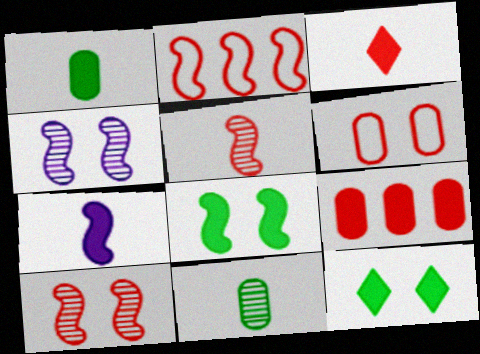[[1, 3, 7], 
[4, 6, 12], 
[7, 9, 12]]